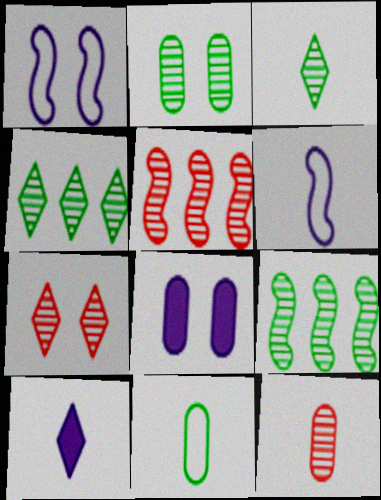[[2, 3, 9], 
[5, 7, 12]]